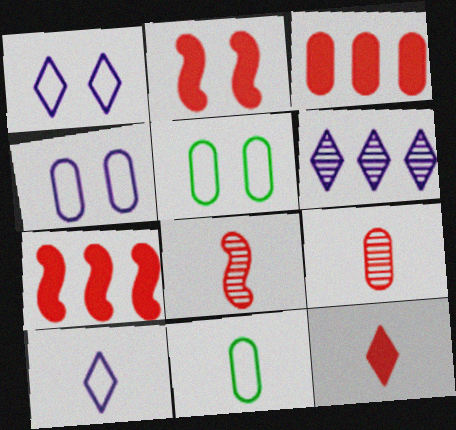[[2, 3, 12], 
[2, 6, 11]]